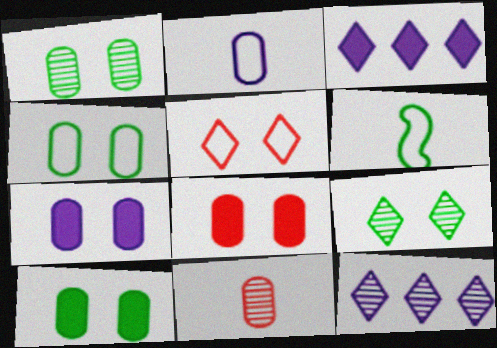[[1, 4, 10], 
[6, 8, 12], 
[7, 8, 10]]